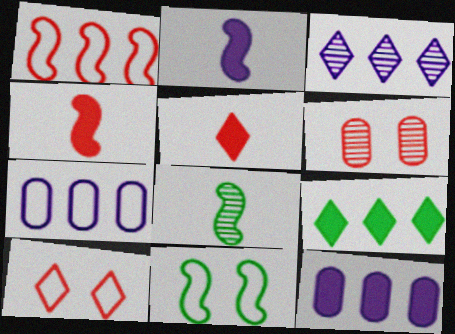[[1, 5, 6], 
[3, 6, 8], 
[8, 10, 12]]